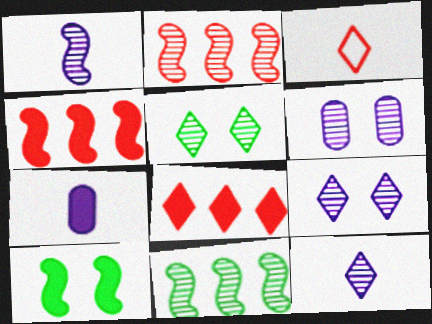[[7, 8, 10]]